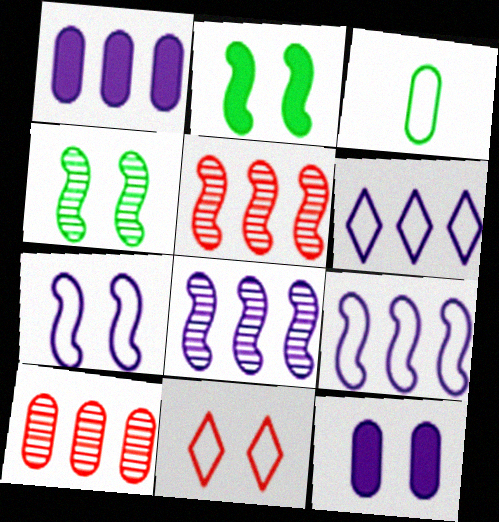[[1, 6, 8], 
[3, 9, 11], 
[3, 10, 12], 
[4, 11, 12]]